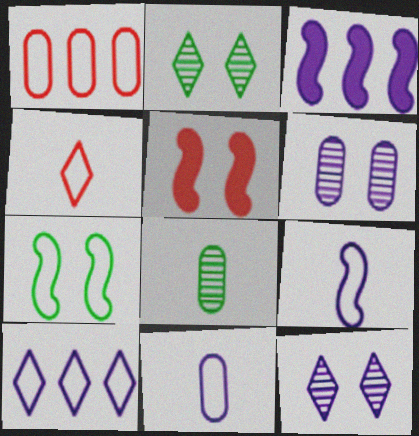[[3, 11, 12], 
[5, 8, 10]]